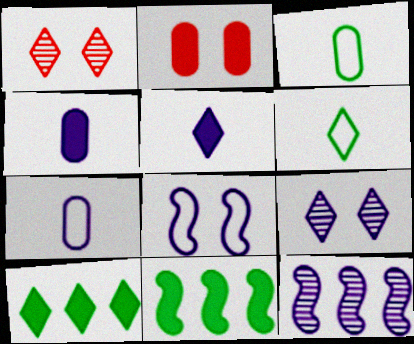[[1, 7, 11], 
[2, 5, 11], 
[2, 6, 12]]